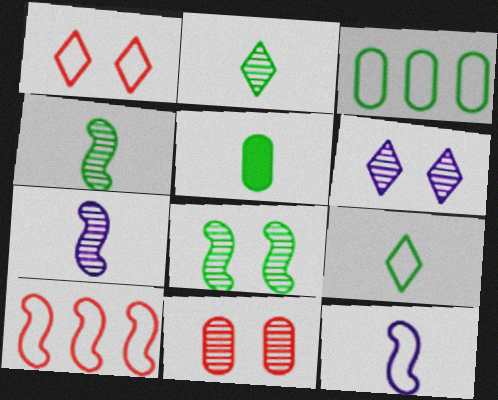[[1, 3, 12], 
[4, 5, 9], 
[5, 6, 10], 
[6, 8, 11]]